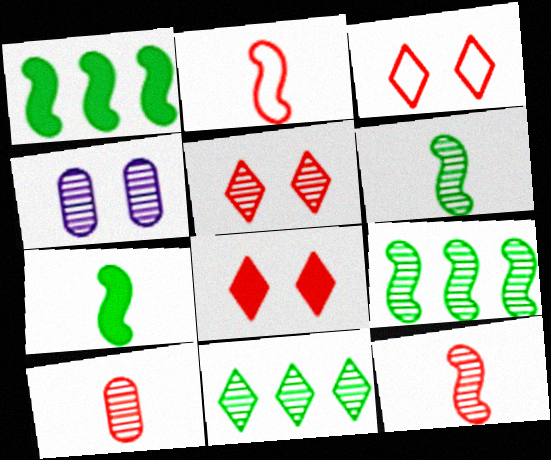[[3, 5, 8], 
[4, 11, 12]]